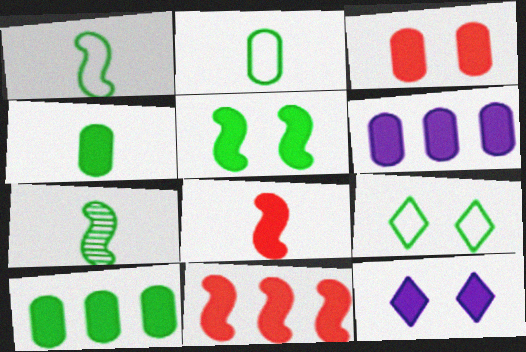[[3, 4, 6], 
[3, 5, 12], 
[4, 11, 12], 
[7, 9, 10], 
[8, 10, 12]]